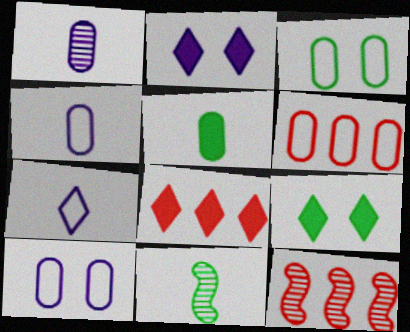[[2, 6, 11], 
[3, 4, 6], 
[4, 9, 12], 
[6, 8, 12], 
[8, 10, 11]]